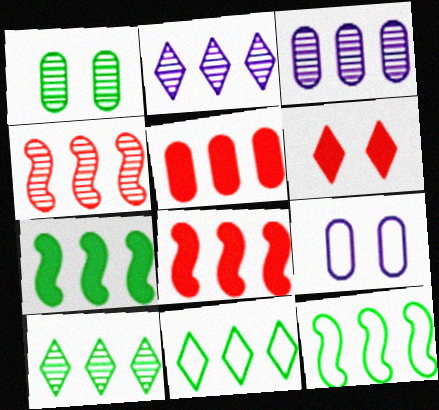[[2, 5, 12], 
[3, 4, 10], 
[3, 8, 11]]